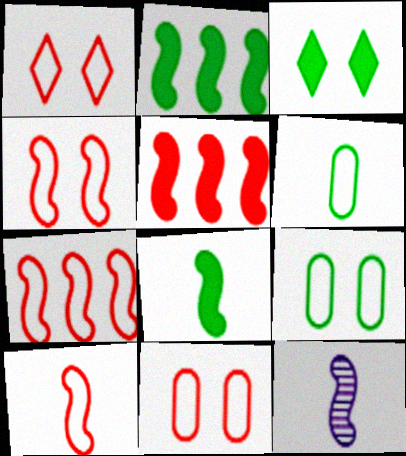[[1, 4, 11], 
[2, 4, 12], 
[4, 7, 10], 
[8, 10, 12]]